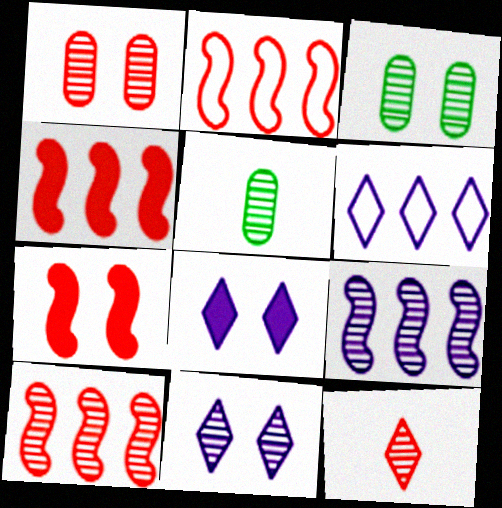[[1, 10, 12], 
[2, 4, 10], 
[2, 5, 8], 
[3, 9, 12], 
[5, 6, 7], 
[5, 10, 11]]